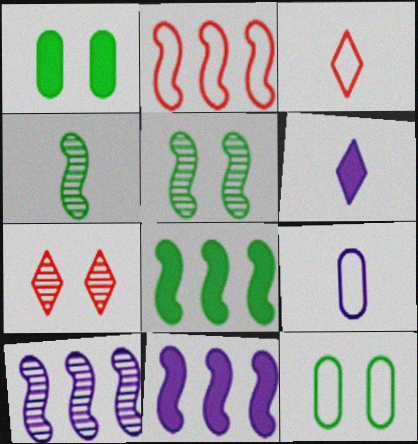[[1, 3, 10], 
[2, 8, 10], 
[7, 8, 9]]